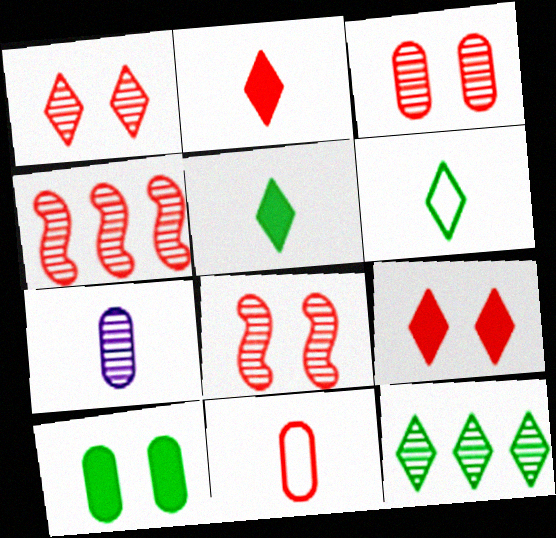[[1, 3, 8], 
[4, 9, 11], 
[7, 8, 12]]